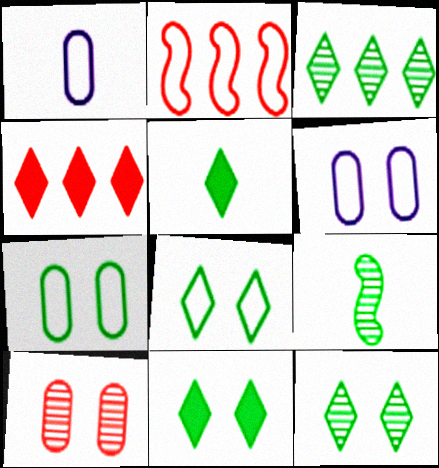[[1, 2, 8], 
[3, 5, 8], 
[4, 6, 9], 
[8, 11, 12]]